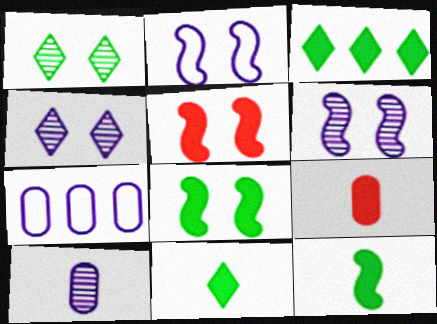[]